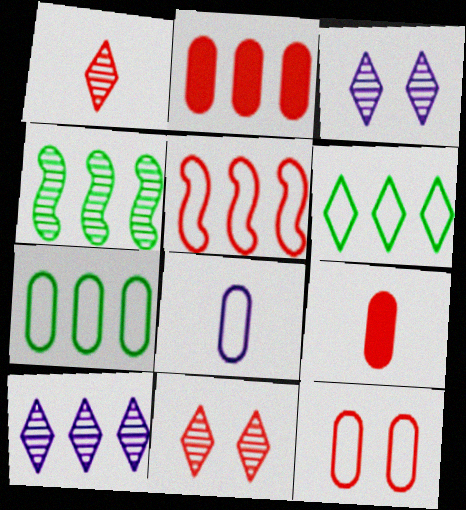[[5, 9, 11], 
[7, 8, 12]]